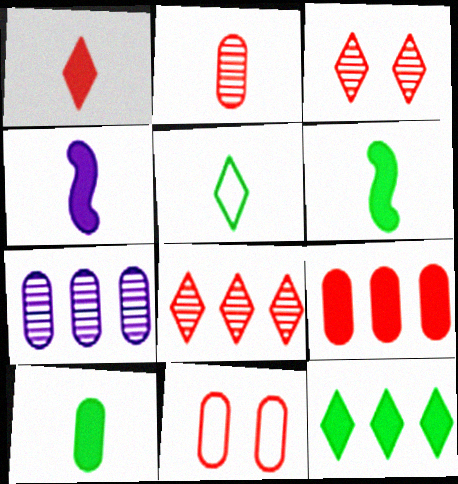[[1, 4, 10], 
[2, 4, 5], 
[2, 9, 11], 
[7, 10, 11]]